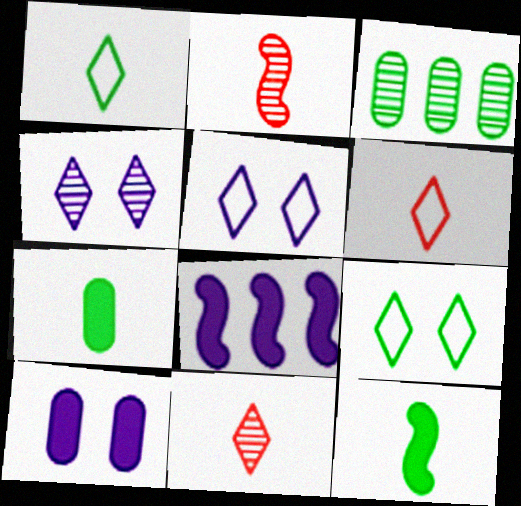[[2, 3, 4], 
[3, 9, 12]]